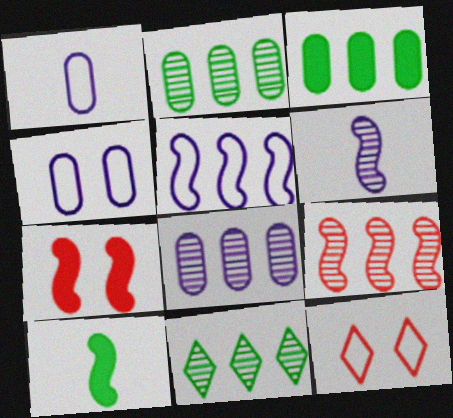[[1, 7, 11], 
[3, 6, 12], 
[8, 9, 11], 
[8, 10, 12]]